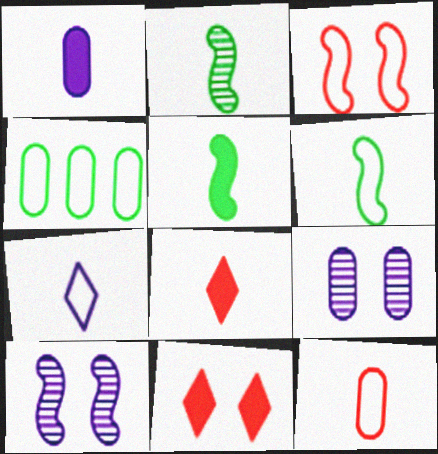[[1, 5, 8], 
[2, 5, 6], 
[3, 4, 7], 
[4, 8, 10], 
[6, 7, 12]]